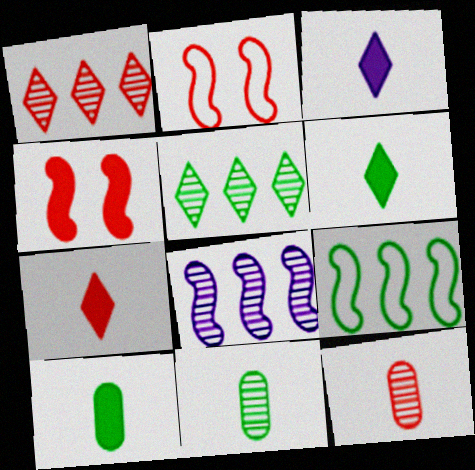[[3, 6, 7]]